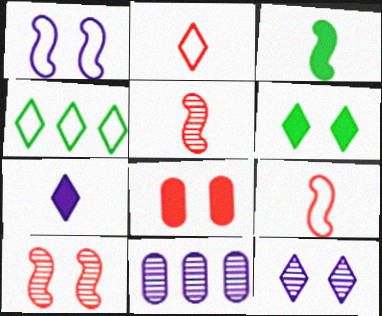[[1, 7, 11], 
[6, 9, 11]]